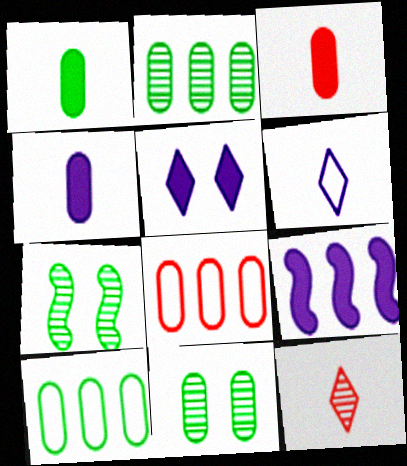[[1, 3, 4], 
[1, 10, 11], 
[4, 5, 9], 
[4, 8, 11]]